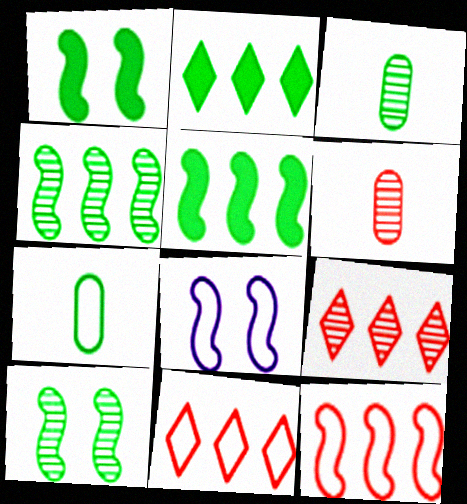[[2, 6, 8], 
[2, 7, 10], 
[7, 8, 11]]